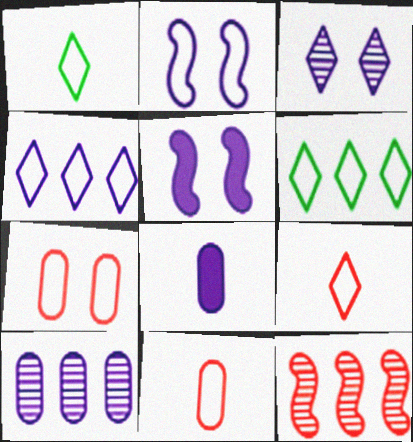[[2, 6, 11]]